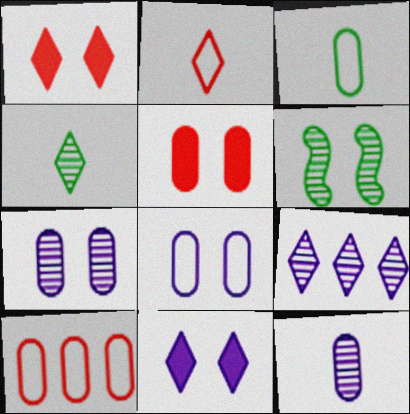[[1, 6, 8], 
[3, 8, 10]]